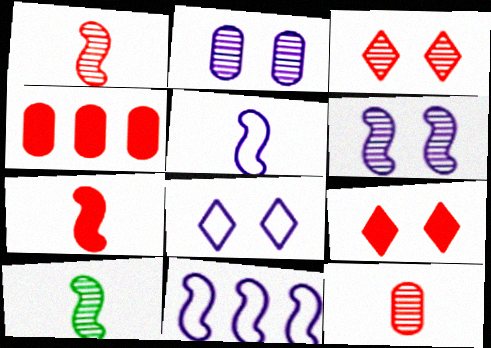[[4, 7, 9], 
[4, 8, 10], 
[5, 7, 10]]